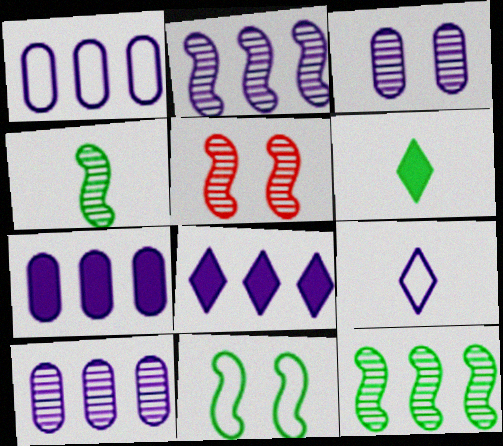[[1, 2, 8], 
[1, 5, 6], 
[1, 7, 10], 
[2, 4, 5]]